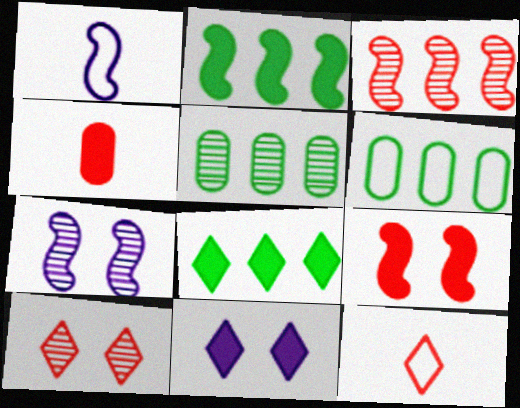[[2, 4, 11]]